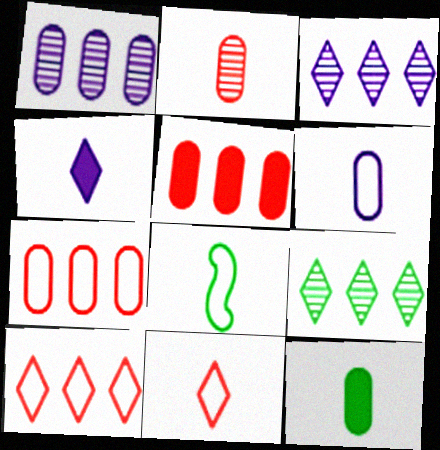[[2, 4, 8], 
[2, 6, 12], 
[6, 8, 11]]